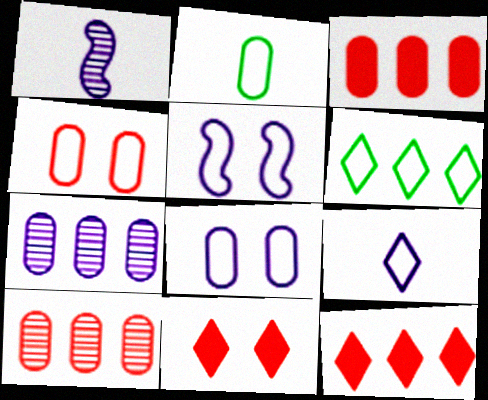[]